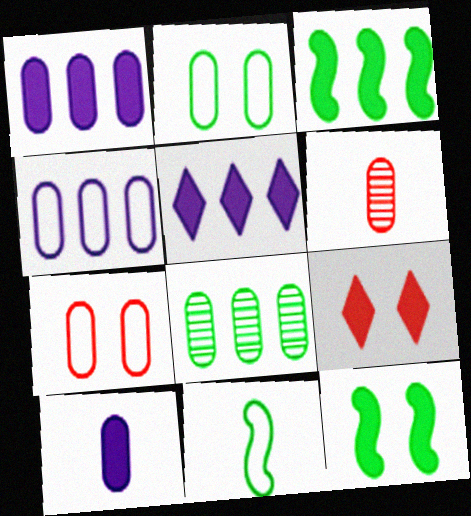[[1, 2, 6], 
[3, 9, 10], 
[7, 8, 10]]